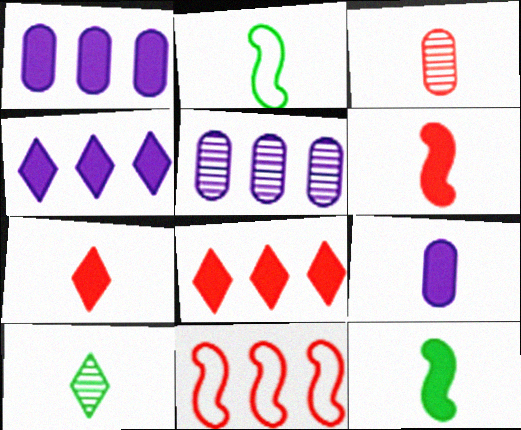[[7, 9, 12]]